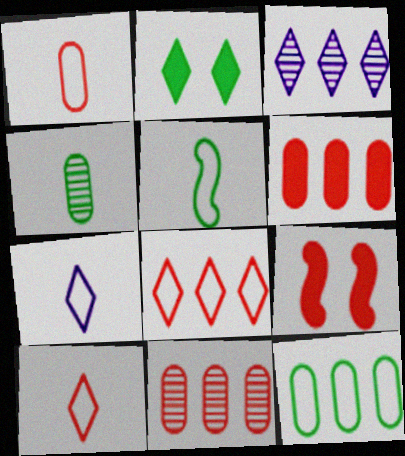[[1, 5, 7], 
[2, 3, 10], 
[9, 10, 11]]